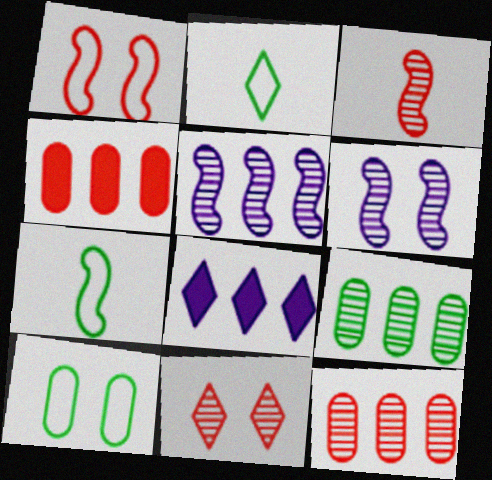[[2, 4, 6], 
[2, 8, 11], 
[3, 8, 10], 
[3, 11, 12]]